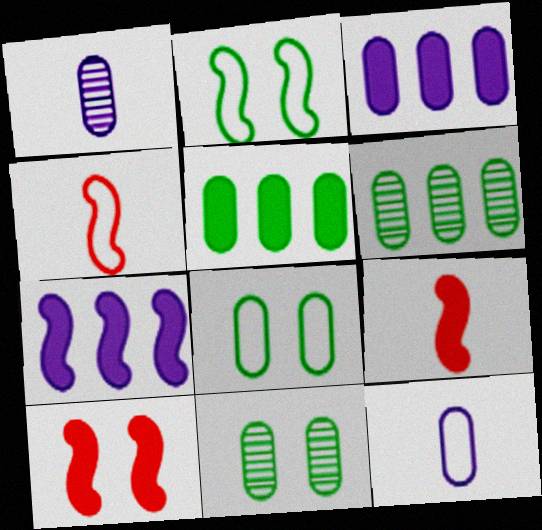[]